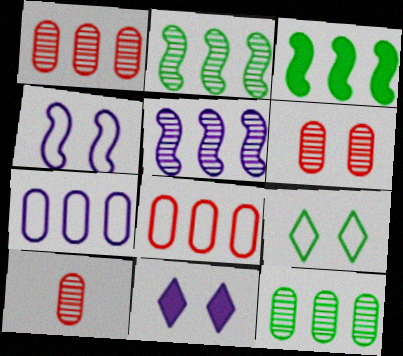[[1, 6, 10]]